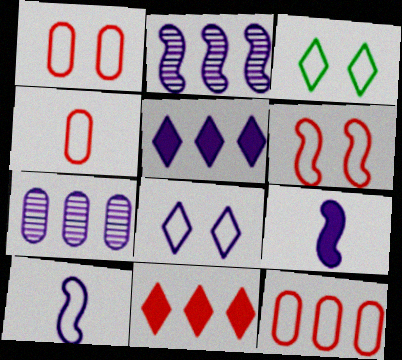[[1, 4, 12], 
[3, 10, 12], 
[7, 8, 9]]